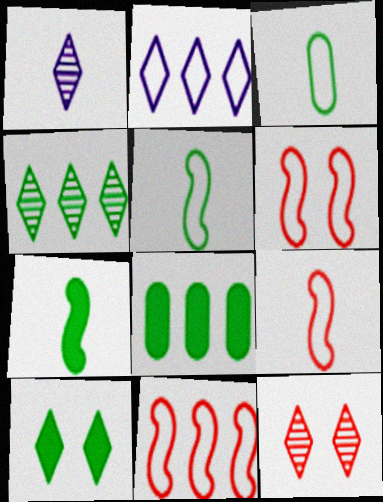[[1, 4, 12], 
[1, 6, 8], 
[2, 3, 6], 
[6, 9, 11], 
[7, 8, 10]]